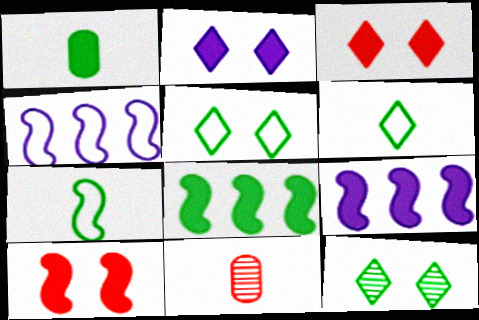[[1, 3, 9], 
[5, 9, 11]]